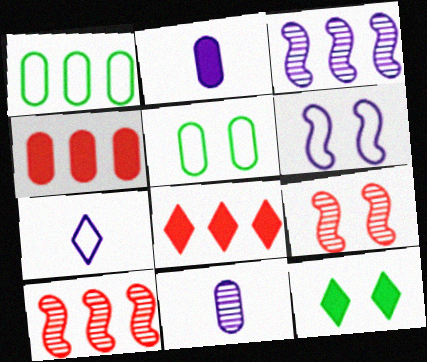[[1, 3, 8], 
[4, 5, 11]]